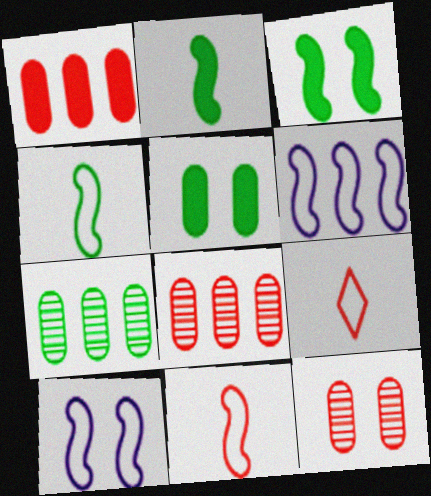[]